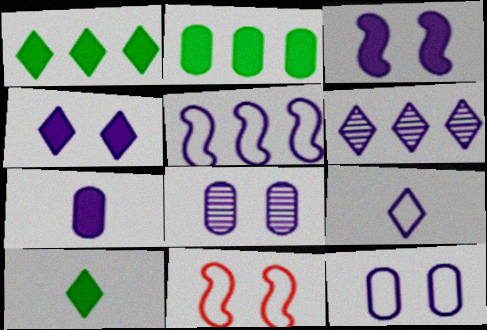[[4, 6, 9], 
[5, 9, 12]]